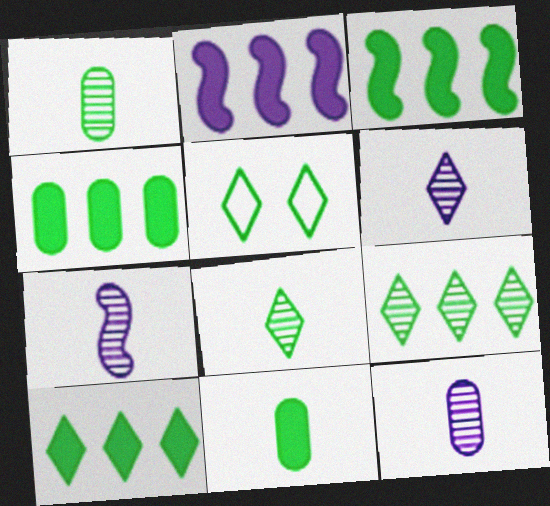[[1, 3, 5], 
[3, 4, 10], 
[5, 8, 10], 
[6, 7, 12]]